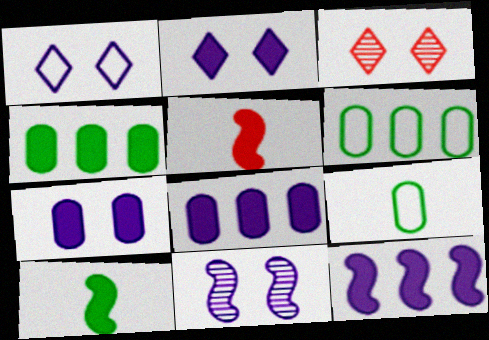[[1, 7, 11], 
[2, 4, 5], 
[3, 9, 12]]